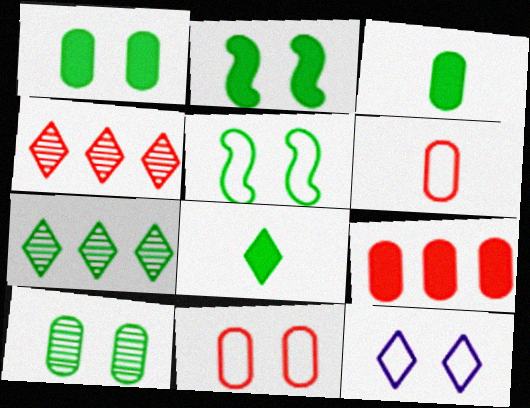[[3, 5, 7], 
[4, 8, 12], 
[5, 11, 12]]